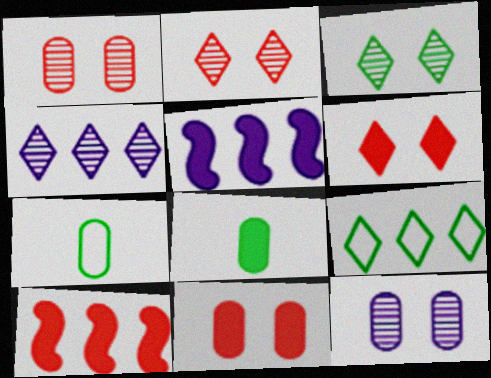[[2, 5, 7], 
[5, 6, 8]]